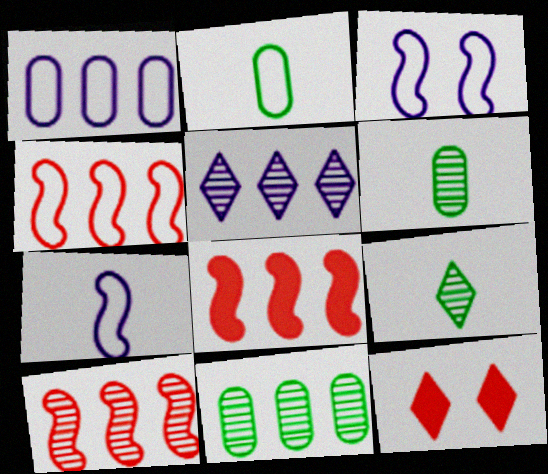[[4, 8, 10], 
[5, 10, 11], 
[7, 11, 12]]